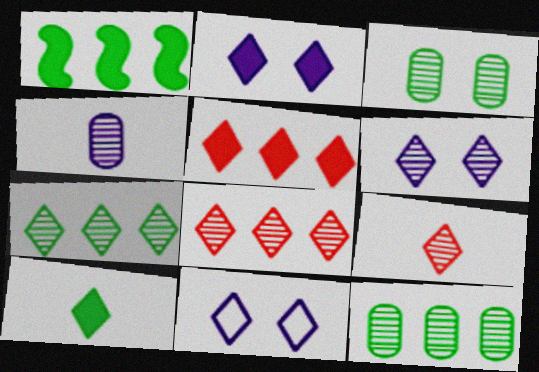[[2, 5, 10], 
[2, 6, 11], 
[6, 7, 9], 
[8, 10, 11]]